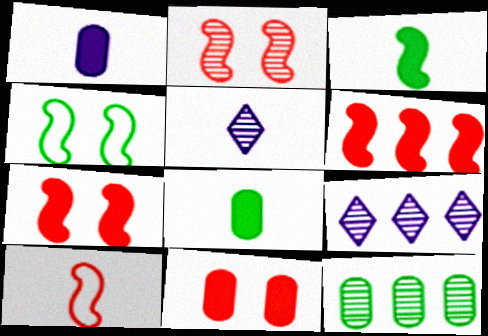[[2, 5, 12], 
[2, 6, 10], 
[5, 8, 10]]